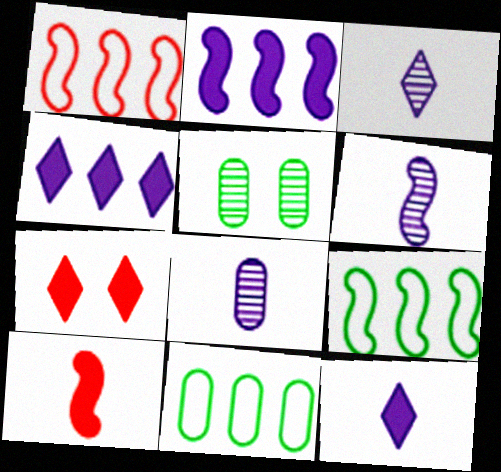[[1, 5, 12], 
[3, 6, 8], 
[6, 7, 11], 
[7, 8, 9]]